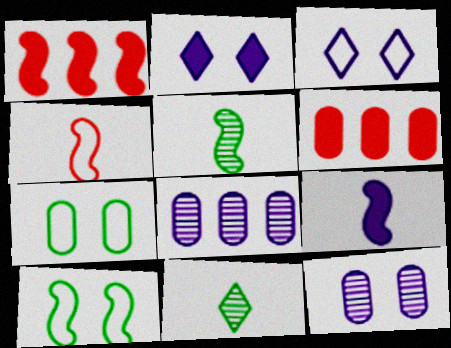[[3, 5, 6], 
[3, 8, 9], 
[4, 5, 9]]